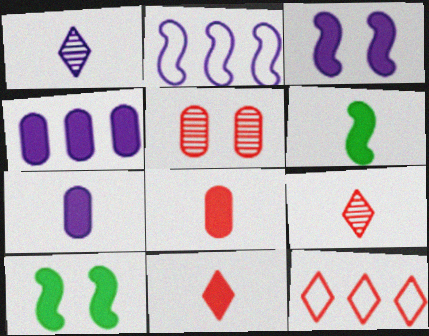[[4, 10, 11], 
[6, 7, 11]]